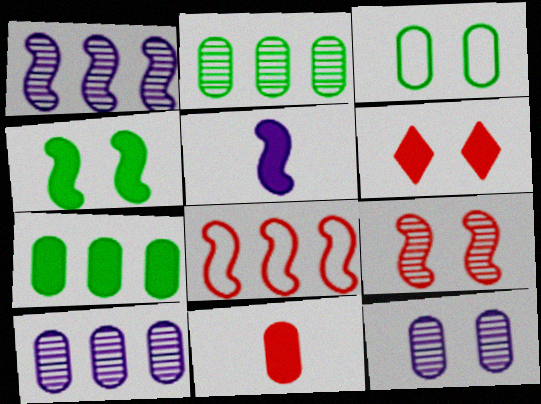[[3, 10, 11], 
[5, 6, 7]]